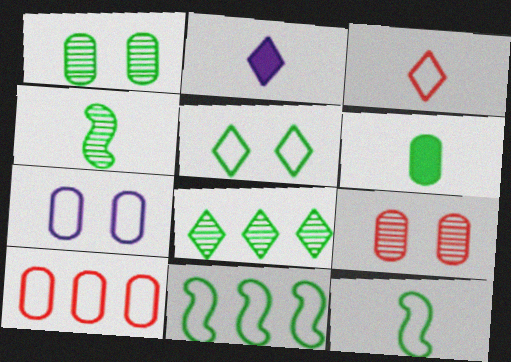[[1, 4, 8], 
[2, 9, 11], 
[3, 7, 11]]